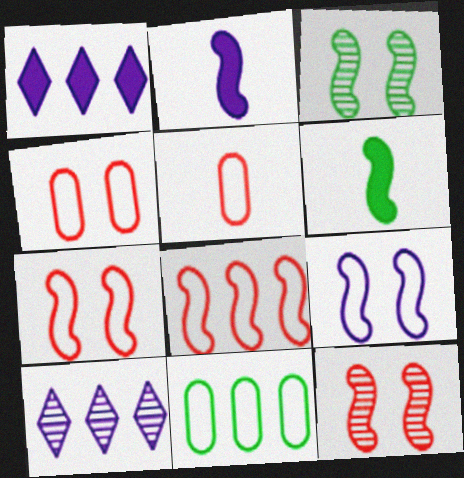[[1, 3, 5], 
[2, 3, 8], 
[4, 6, 10]]